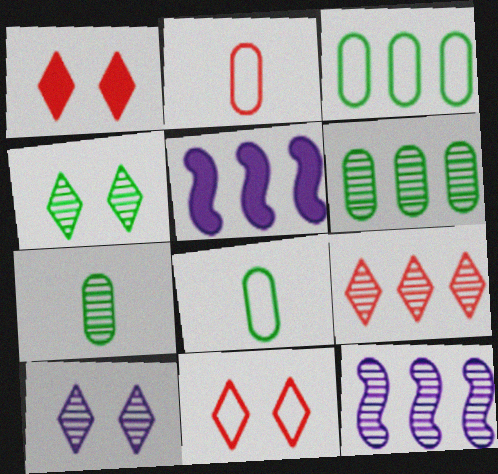[[1, 8, 12], 
[2, 4, 5], 
[3, 5, 9], 
[5, 7, 11], 
[6, 9, 12]]